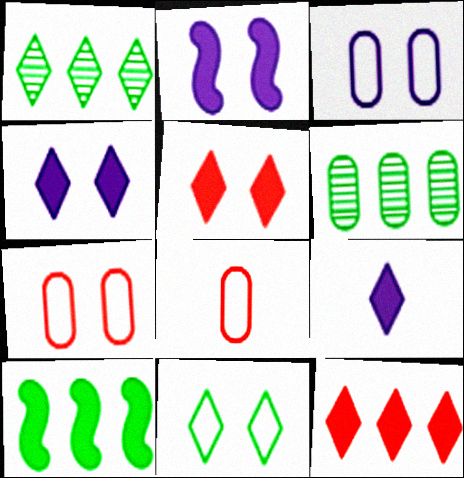[[1, 2, 8]]